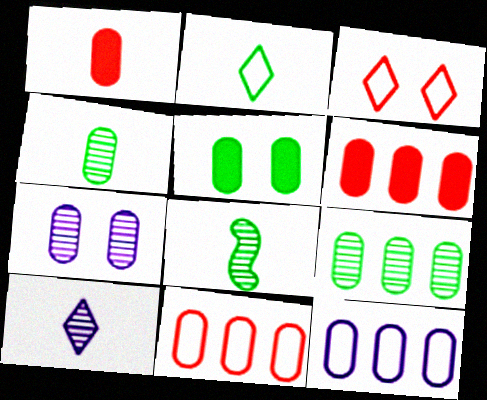[[6, 9, 12]]